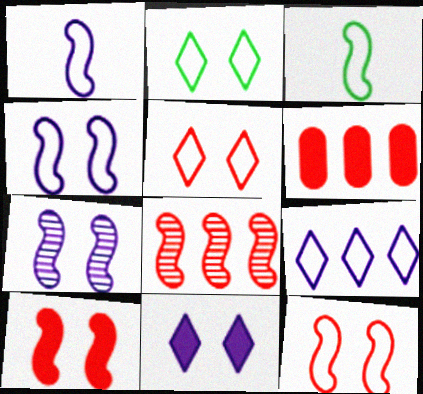[]